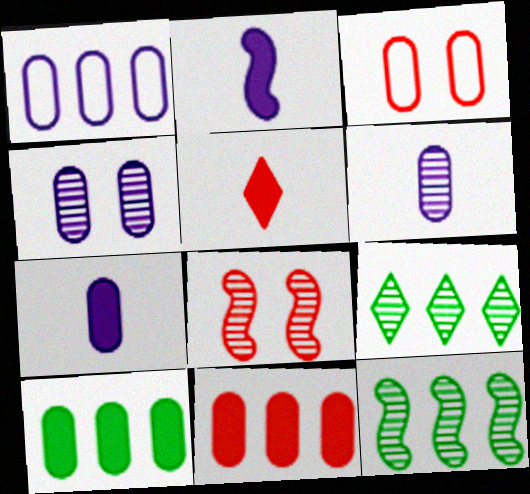[[1, 4, 7], 
[2, 3, 9], 
[3, 6, 10], 
[6, 8, 9]]